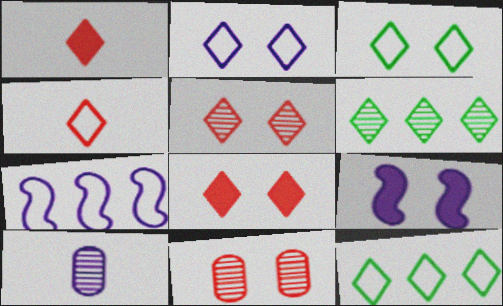[[1, 2, 6], 
[2, 4, 12], 
[3, 9, 11]]